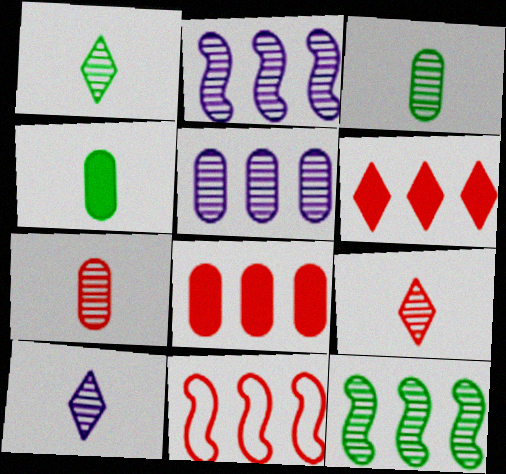[[1, 9, 10]]